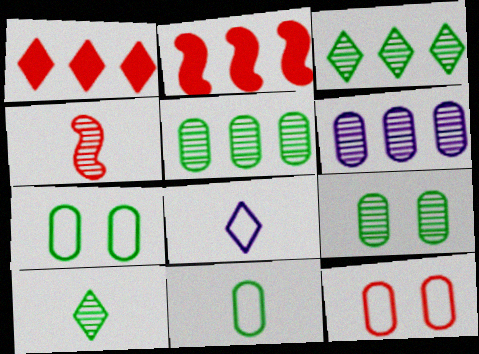[[1, 4, 12], 
[2, 8, 9]]